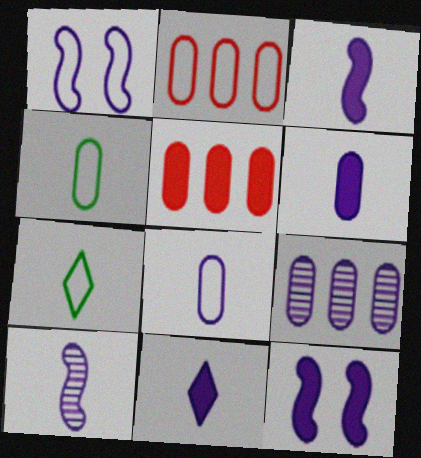[[1, 2, 7], 
[1, 9, 11], 
[3, 6, 11], 
[8, 10, 11]]